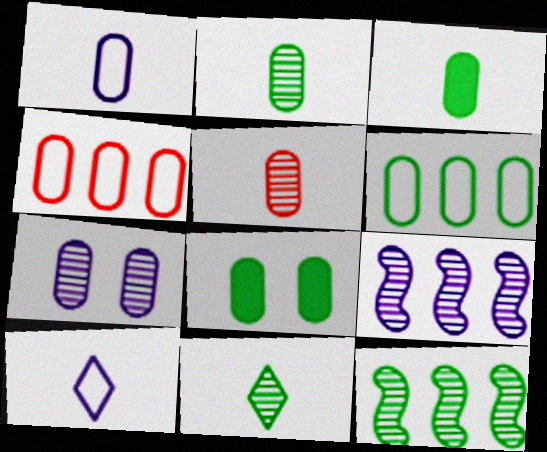[[1, 3, 5], 
[2, 6, 8], 
[3, 4, 7]]